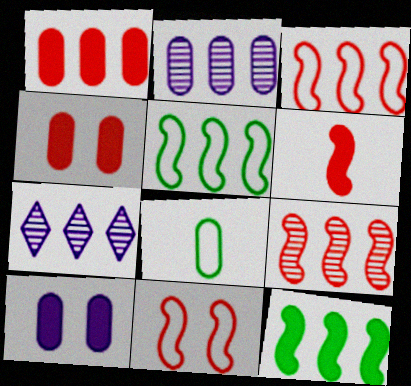[[1, 5, 7], 
[2, 4, 8], 
[6, 9, 11]]